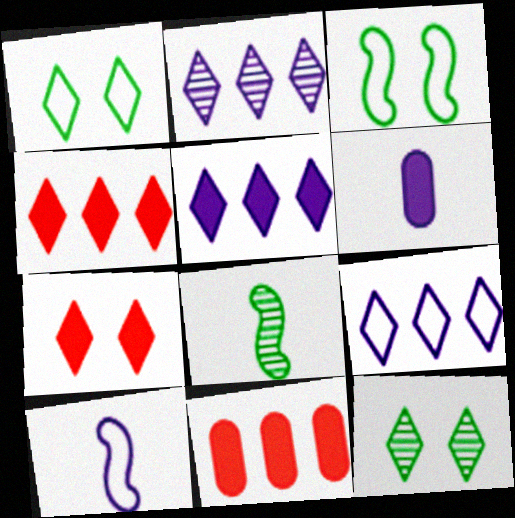[[2, 5, 9], 
[10, 11, 12]]